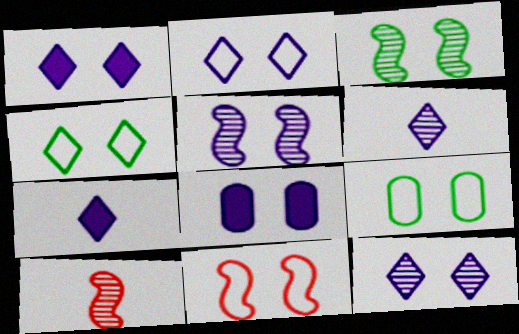[[1, 2, 12], 
[2, 5, 8], 
[2, 9, 11]]